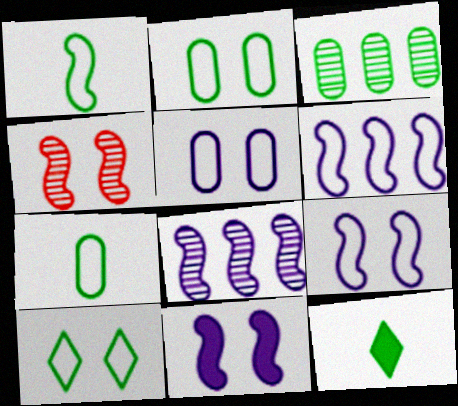[]